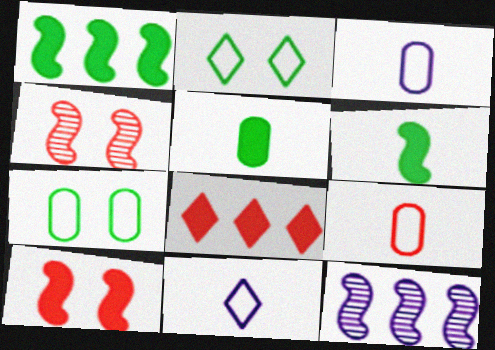[[4, 8, 9]]